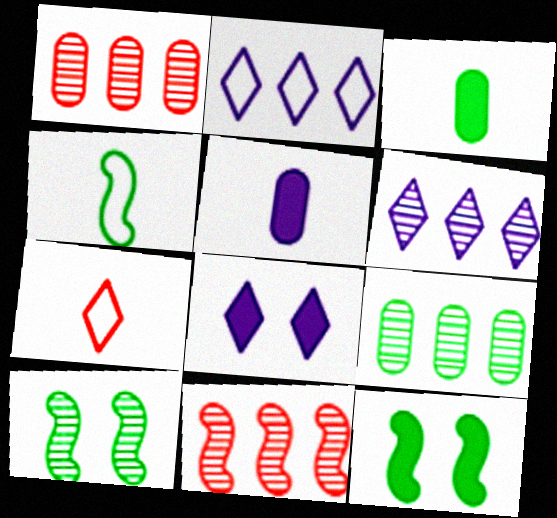[[1, 4, 8], 
[6, 9, 11]]